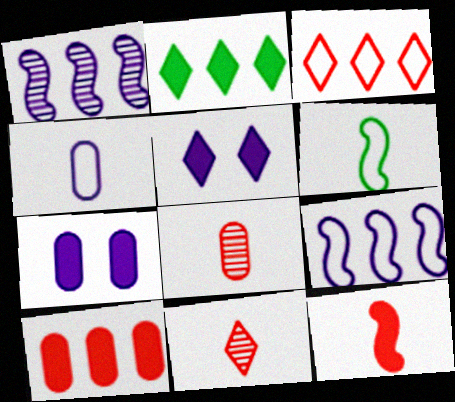[[1, 4, 5], 
[2, 7, 12]]